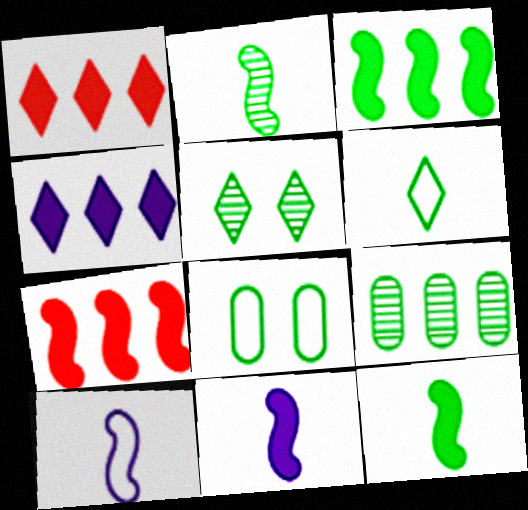[[2, 5, 9]]